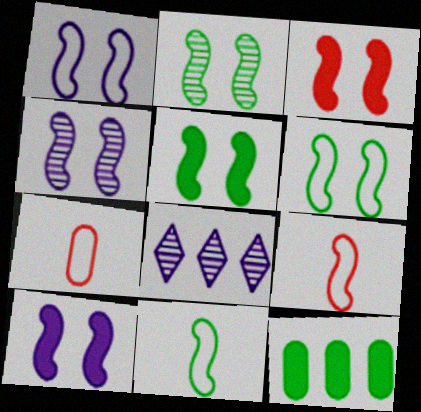[[1, 2, 3], 
[1, 4, 10], 
[2, 5, 6], 
[3, 4, 6], 
[3, 5, 10], 
[5, 7, 8]]